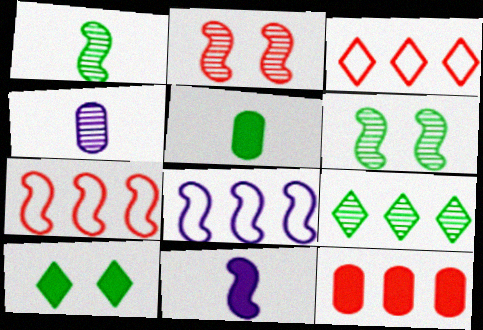[[2, 4, 9], 
[4, 7, 10], 
[6, 7, 11], 
[8, 9, 12], 
[10, 11, 12]]